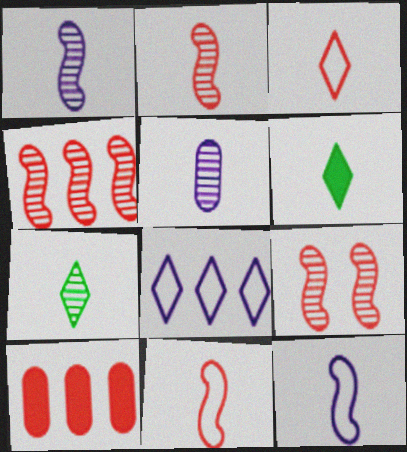[[2, 4, 9], 
[2, 5, 7], 
[3, 9, 10], 
[5, 6, 11]]